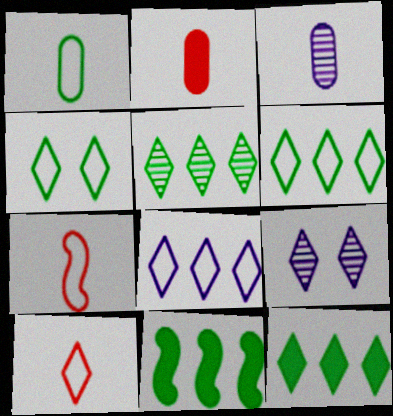[[1, 2, 3], 
[4, 8, 10], 
[5, 6, 12], 
[9, 10, 12]]